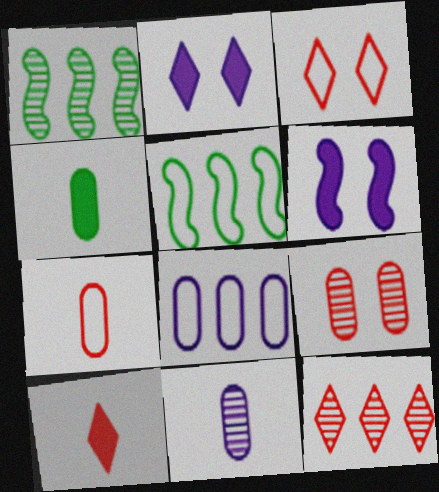[[1, 2, 7], 
[3, 10, 12], 
[4, 7, 11], 
[4, 8, 9]]